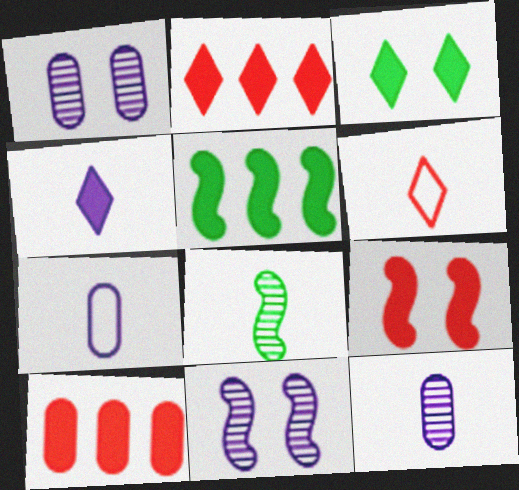[[1, 5, 6], 
[2, 3, 4]]